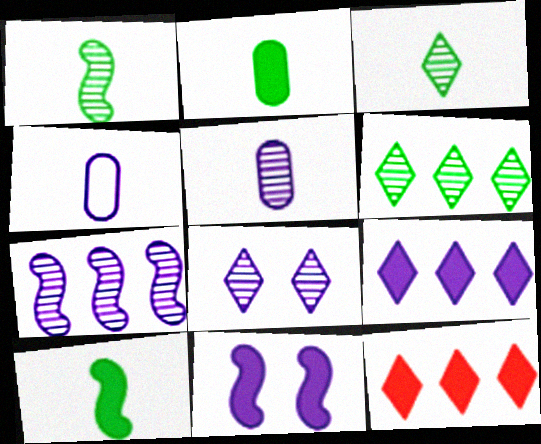[[2, 11, 12], 
[5, 7, 8]]